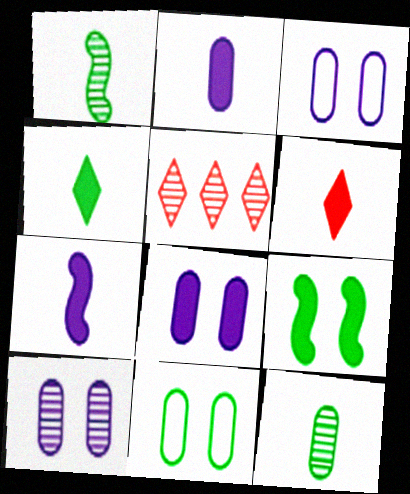[[1, 5, 10], 
[3, 8, 10], 
[5, 7, 11]]